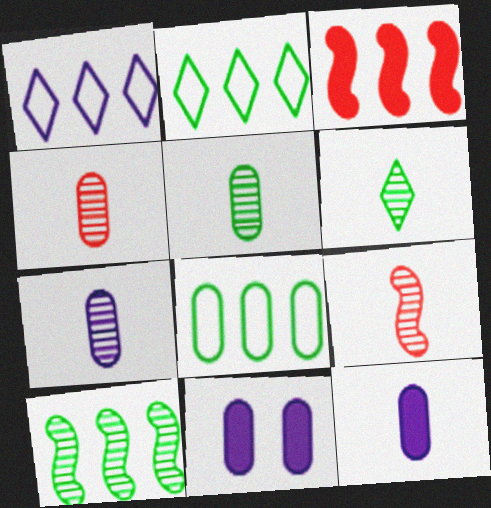[[2, 9, 11], 
[4, 5, 7], 
[4, 8, 11], 
[6, 7, 9]]